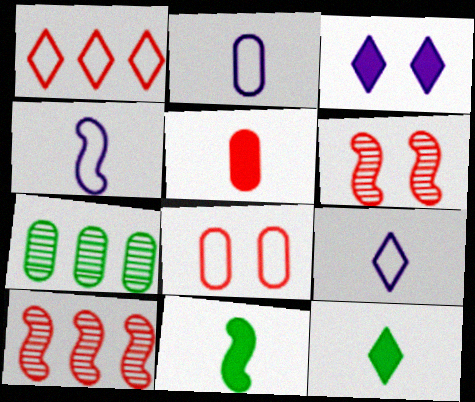[[1, 5, 6], 
[2, 4, 9]]